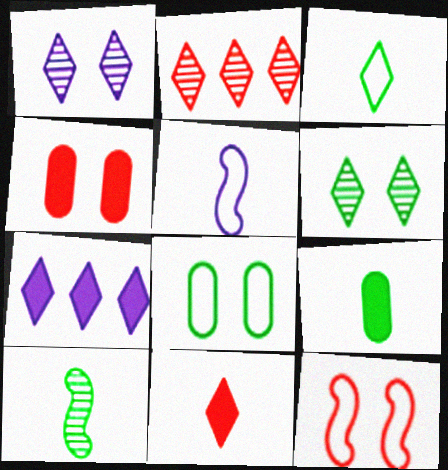[[3, 9, 10]]